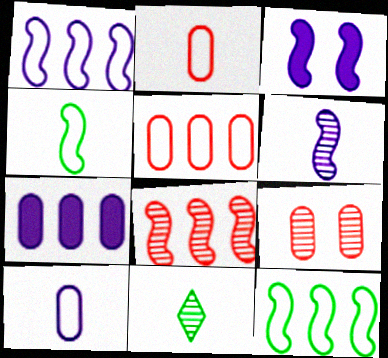[[1, 3, 6], 
[3, 4, 8], 
[3, 5, 11]]